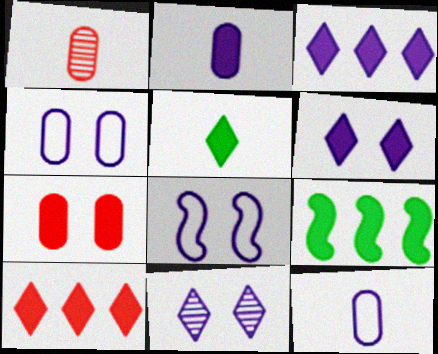[[5, 6, 10]]